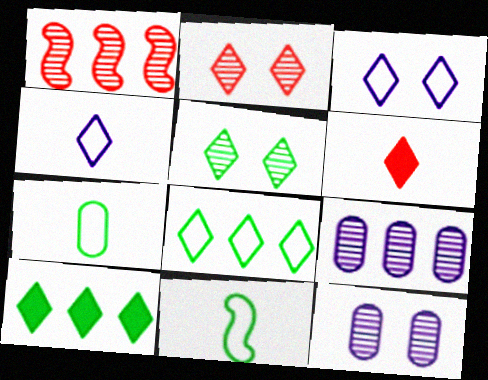[[2, 4, 10]]